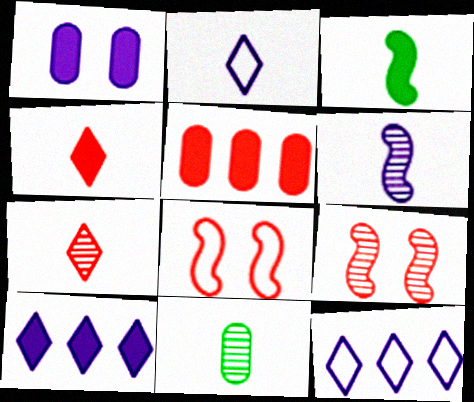[[1, 6, 12], 
[5, 7, 8], 
[6, 7, 11], 
[8, 10, 11]]